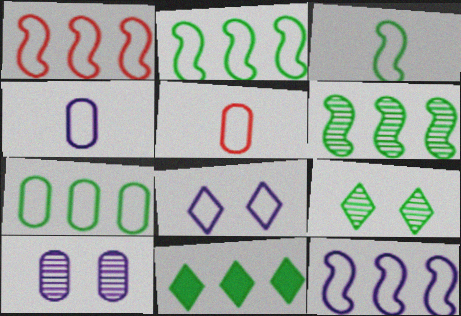[[1, 2, 12], 
[2, 5, 8], 
[4, 8, 12], 
[6, 7, 11]]